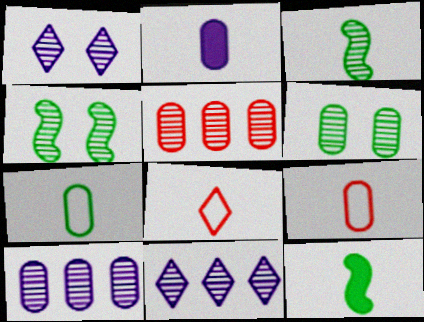[[1, 3, 5], 
[2, 3, 8]]